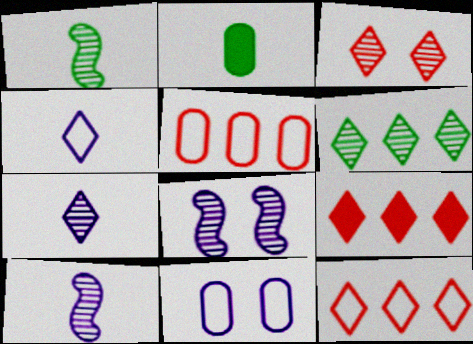[[1, 9, 11], 
[2, 8, 12], 
[3, 6, 7]]